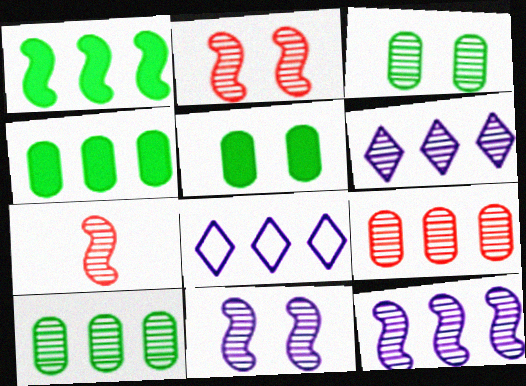[[1, 8, 9], 
[3, 6, 7], 
[5, 7, 8]]